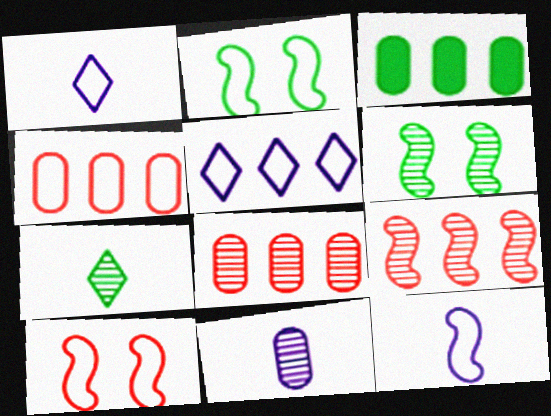[[1, 2, 4], 
[2, 3, 7], 
[3, 5, 9]]